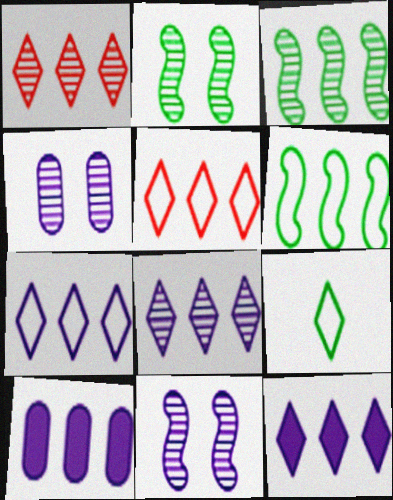[[1, 6, 10], 
[3, 5, 10], 
[7, 8, 12]]